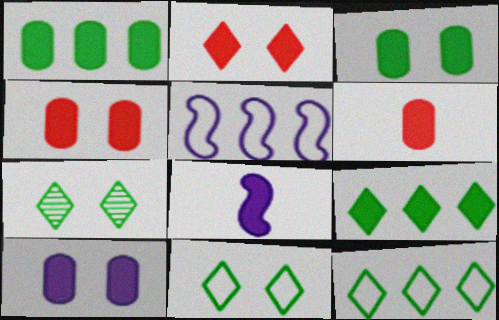[[1, 2, 8], 
[1, 6, 10], 
[3, 4, 10], 
[4, 8, 9], 
[5, 6, 7]]